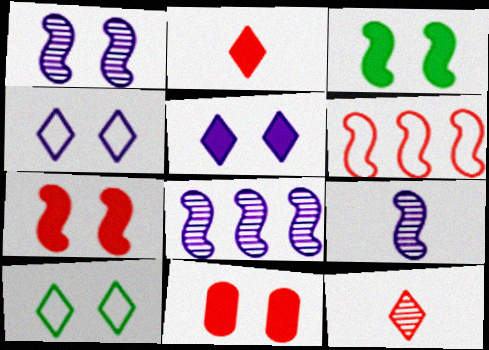[[1, 8, 9], 
[1, 10, 11], 
[3, 5, 11], 
[3, 6, 9], 
[6, 11, 12]]